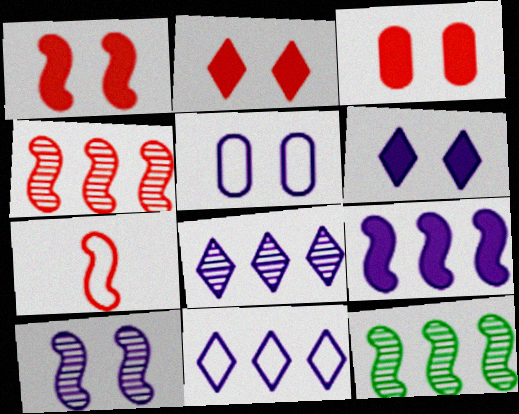[[1, 2, 3], 
[1, 4, 7], 
[5, 6, 10]]